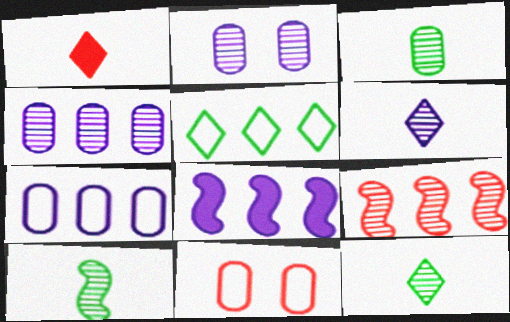[[1, 9, 11], 
[2, 9, 12], 
[3, 10, 12], 
[8, 11, 12]]